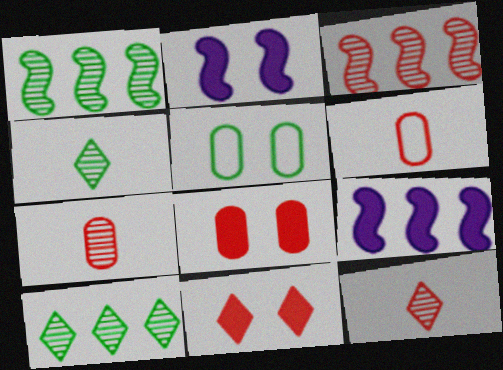[[2, 6, 10], 
[3, 6, 11], 
[5, 9, 12]]